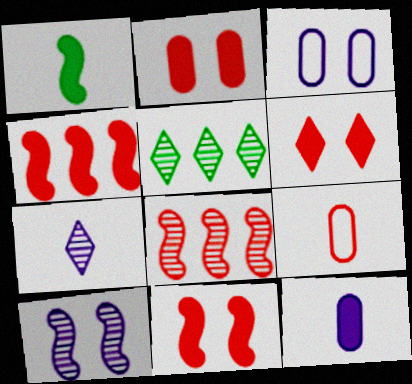[[1, 7, 9], 
[2, 6, 11], 
[6, 8, 9]]